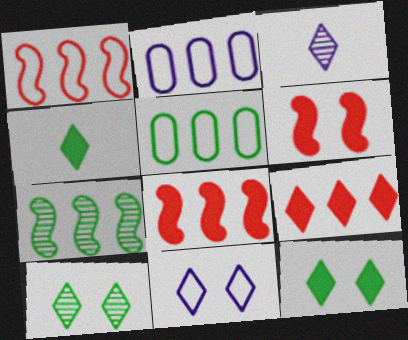[[2, 7, 9], 
[3, 5, 6]]